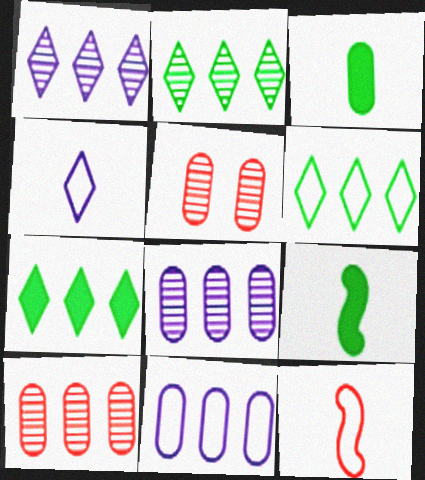[[2, 6, 7], 
[3, 5, 11]]